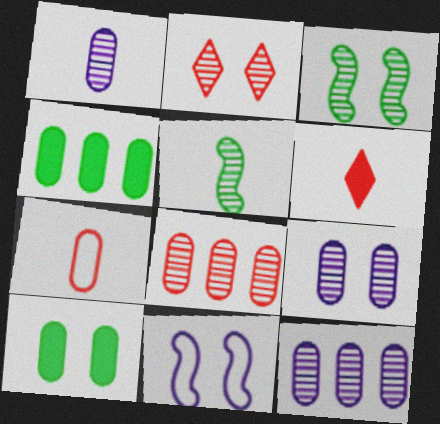[[1, 9, 12], 
[2, 3, 9], 
[2, 5, 12], 
[2, 10, 11], 
[4, 7, 9], 
[7, 10, 12]]